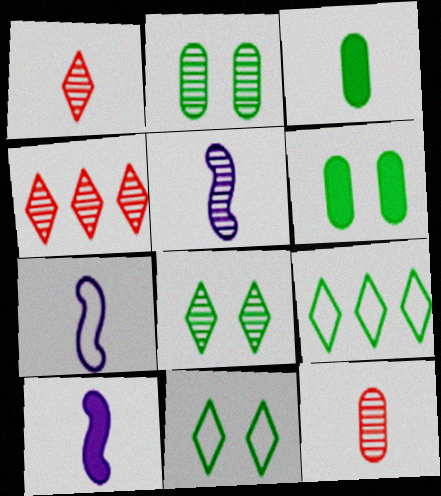[[1, 3, 7], 
[2, 4, 5], 
[4, 6, 7], 
[5, 7, 10]]